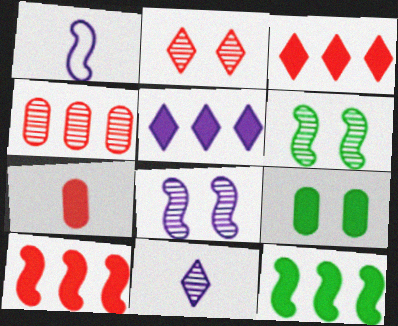[[1, 6, 10], 
[4, 6, 11]]